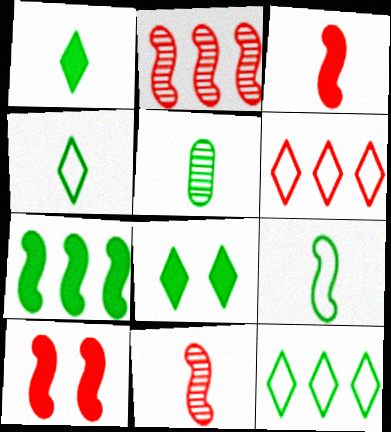[[1, 5, 9]]